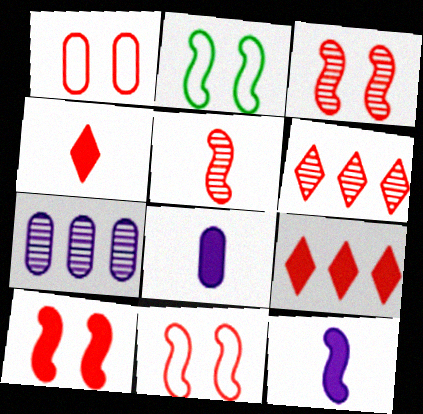[[1, 5, 9], 
[2, 4, 7], 
[2, 6, 8], 
[3, 10, 11]]